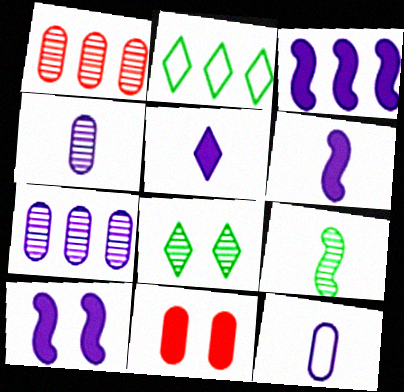[[1, 2, 3], 
[3, 6, 10]]